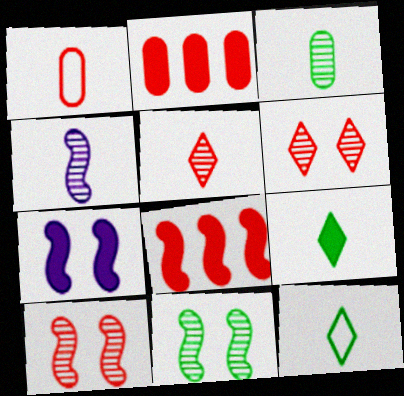[[1, 4, 9], 
[1, 6, 8], 
[2, 7, 9], 
[3, 4, 5]]